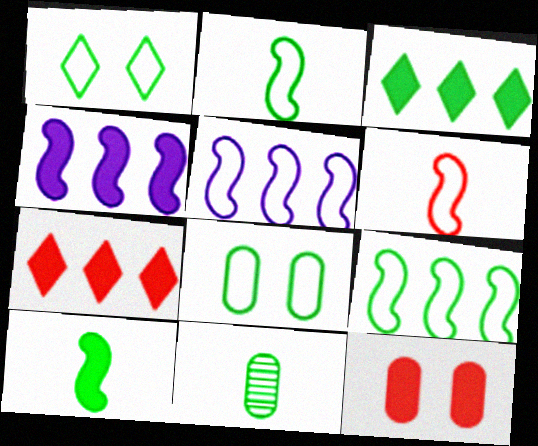[]